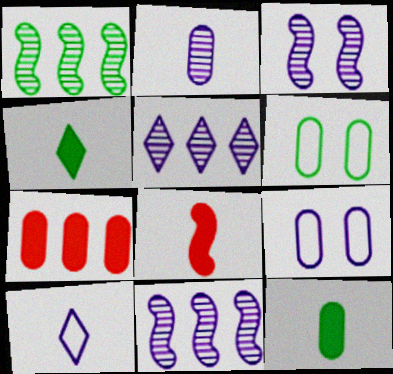[[1, 4, 6], 
[2, 3, 5], 
[2, 6, 7], 
[5, 6, 8]]